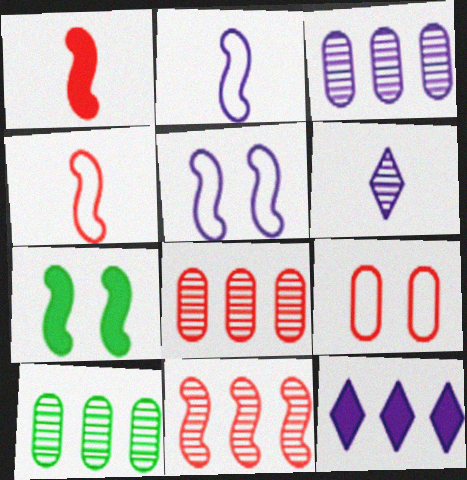[[2, 7, 11], 
[3, 8, 10]]